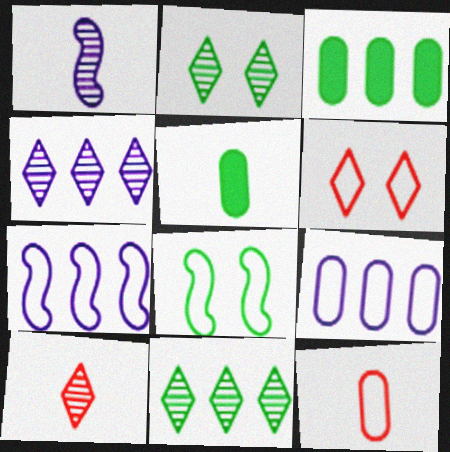[[1, 3, 6], 
[2, 4, 10], 
[5, 8, 11]]